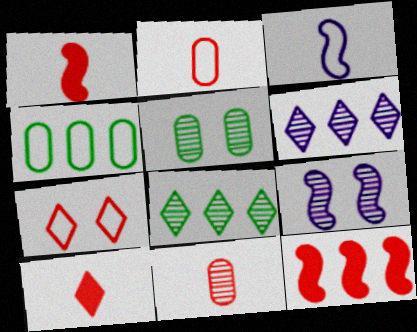[[3, 4, 7], 
[4, 6, 12], 
[4, 9, 10], 
[7, 11, 12], 
[8, 9, 11]]